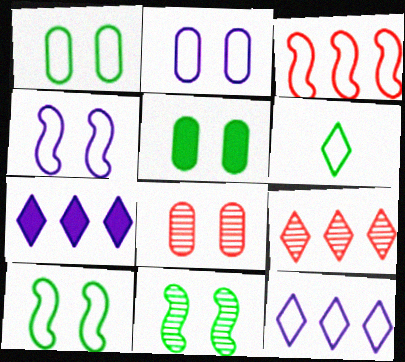[[2, 3, 6], 
[2, 5, 8]]